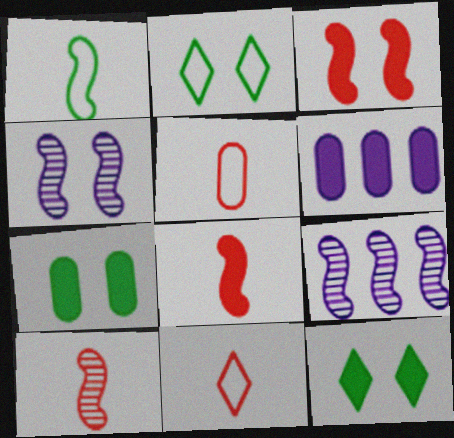[[1, 3, 9], 
[2, 6, 10], 
[5, 9, 12], 
[6, 8, 12], 
[7, 9, 11]]